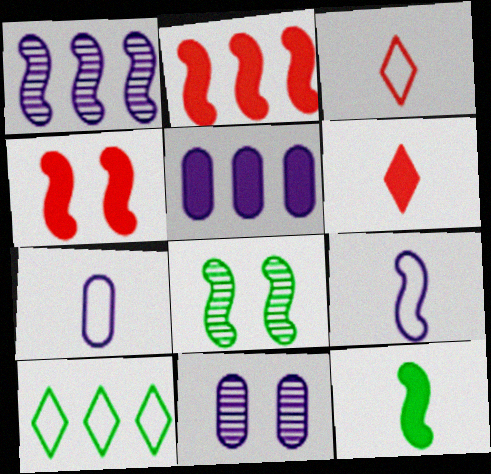[[2, 8, 9], 
[3, 5, 8], 
[5, 7, 11]]